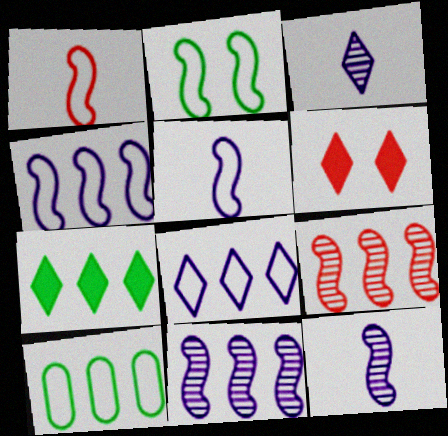[[1, 2, 4], 
[6, 10, 12]]